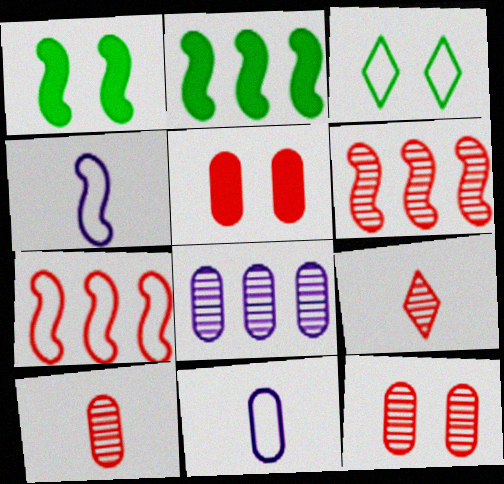[[1, 4, 6], 
[3, 7, 11], 
[5, 7, 9], 
[6, 9, 12]]